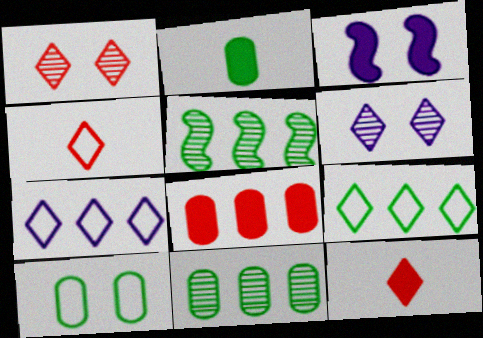[[1, 3, 10], 
[2, 10, 11], 
[3, 4, 11], 
[5, 7, 8], 
[6, 9, 12]]